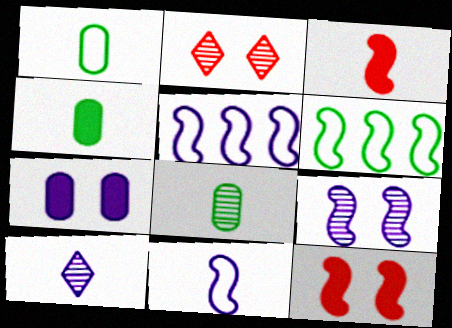[[1, 3, 10], 
[1, 4, 8], 
[2, 4, 5], 
[3, 6, 9], 
[5, 7, 10]]